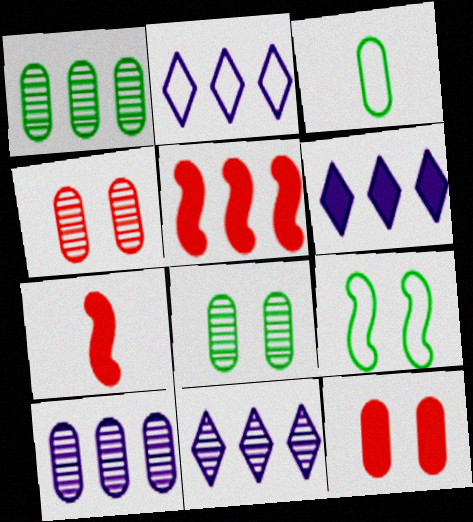[[1, 2, 5], 
[2, 6, 11], 
[2, 7, 8], 
[3, 10, 12]]